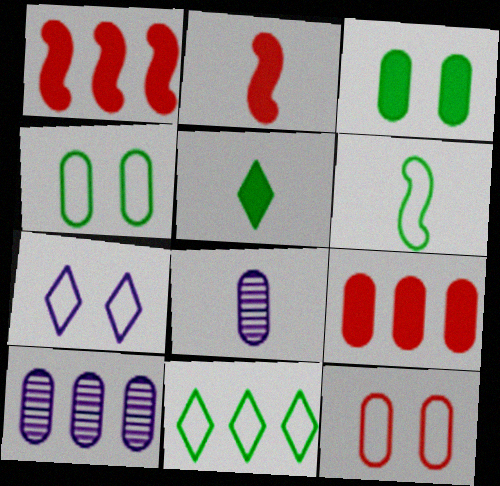[[1, 10, 11], 
[4, 6, 11], 
[4, 8, 9]]